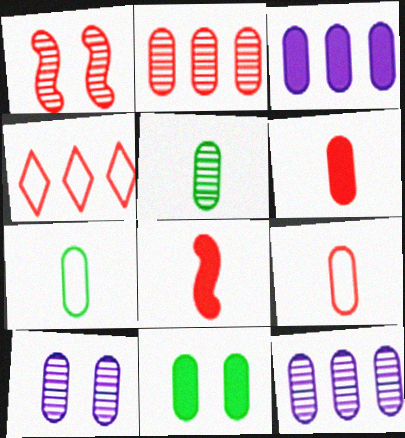[[1, 4, 6], 
[2, 5, 10], 
[3, 6, 11], 
[9, 11, 12]]